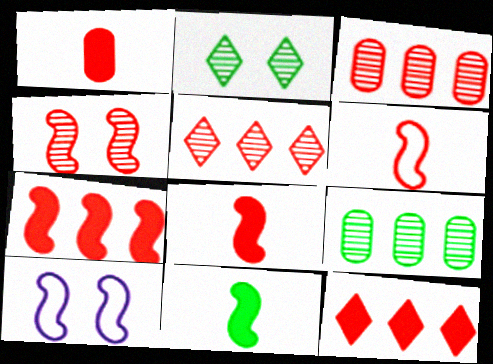[[4, 6, 7]]